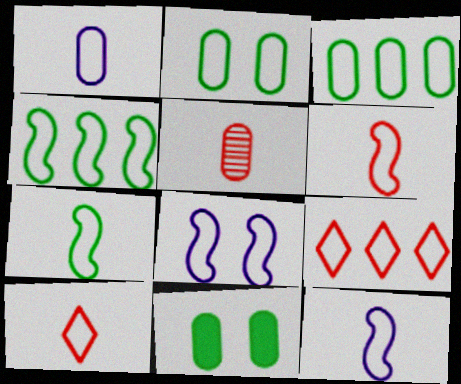[[1, 7, 10], 
[2, 9, 12], 
[3, 8, 10], 
[4, 6, 8], 
[6, 7, 12]]